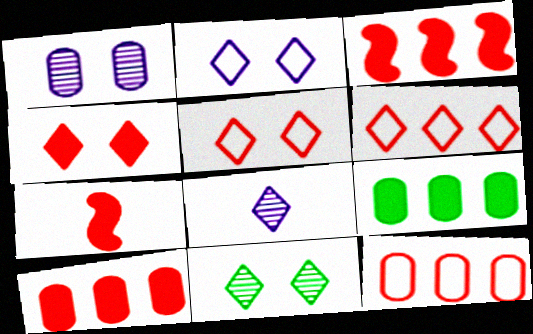[[2, 4, 11], 
[4, 7, 10]]